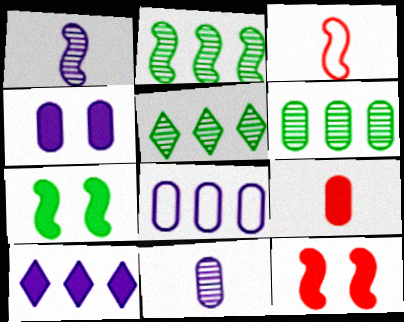[[2, 5, 6], 
[3, 4, 5], 
[4, 8, 11], 
[7, 9, 10]]